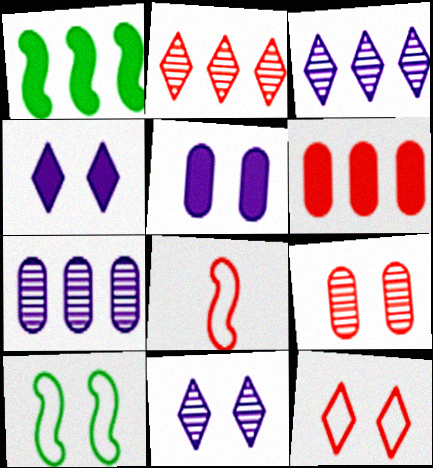[[4, 9, 10]]